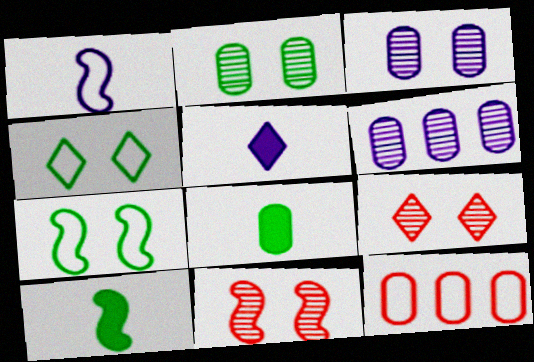[[1, 4, 12], 
[3, 8, 12]]